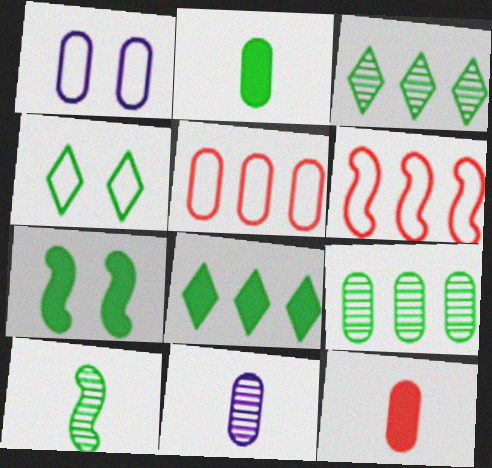[[1, 9, 12], 
[2, 7, 8]]